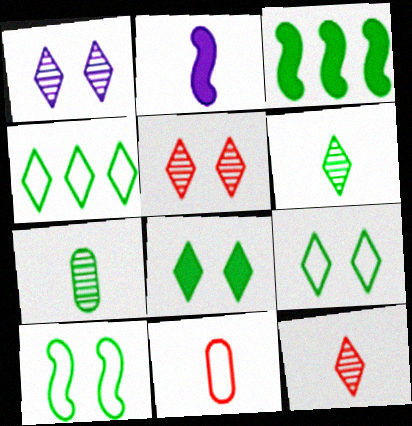[[1, 3, 11], 
[2, 6, 11], 
[3, 7, 9], 
[4, 6, 8]]